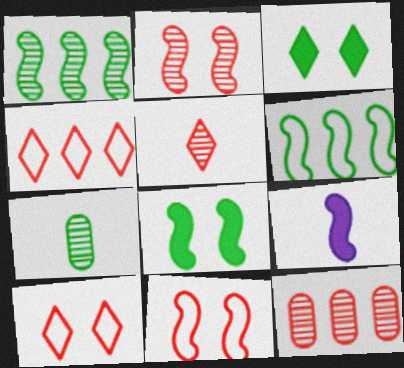[[1, 9, 11], 
[2, 5, 12], 
[2, 6, 9], 
[3, 6, 7]]